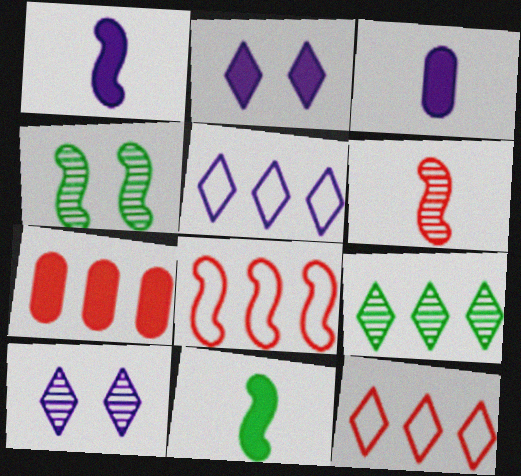[[1, 4, 8], 
[2, 7, 11], 
[3, 4, 12]]